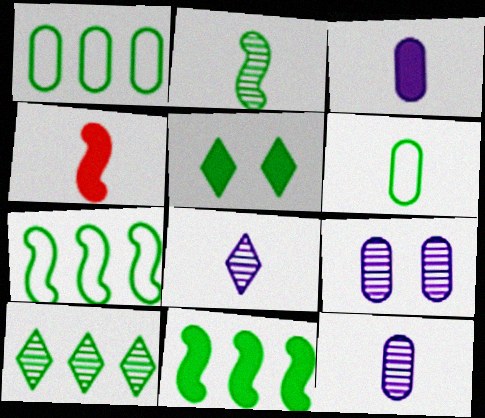[[1, 2, 5], 
[1, 10, 11], 
[4, 6, 8]]